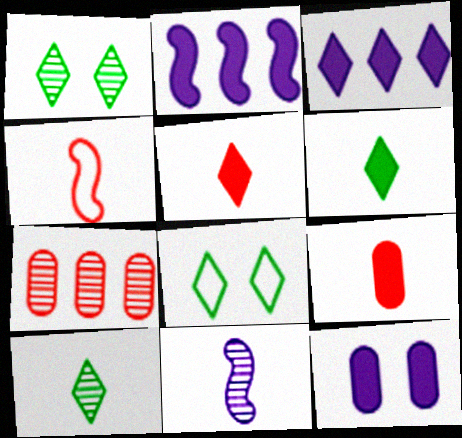[[1, 7, 11]]